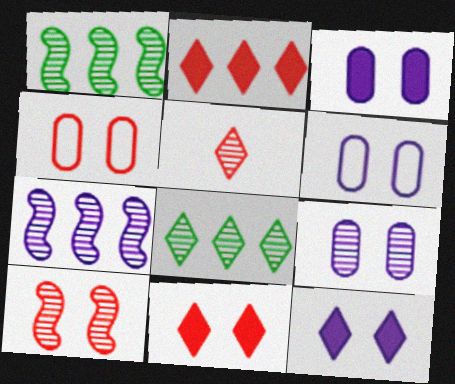[[1, 5, 9], 
[3, 6, 9], 
[4, 10, 11]]